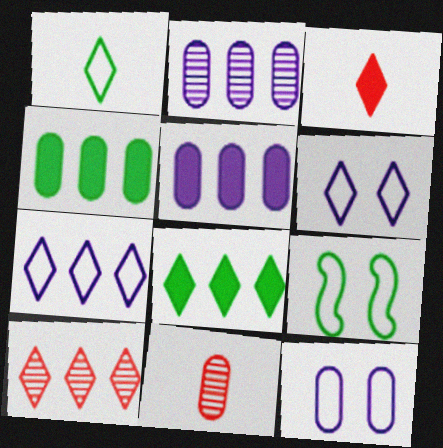[[2, 3, 9], 
[4, 11, 12], 
[7, 8, 10]]